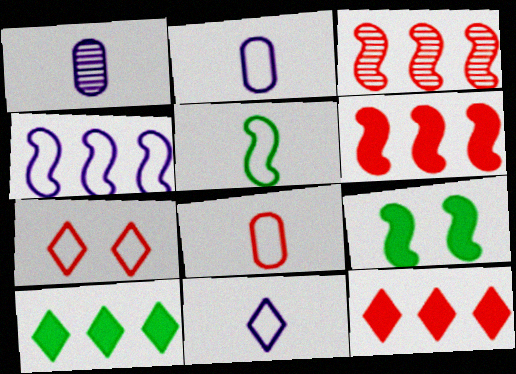[[5, 8, 11]]